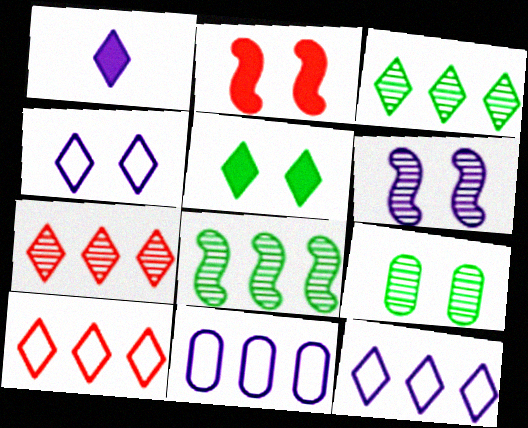[[1, 6, 11], 
[2, 4, 9]]